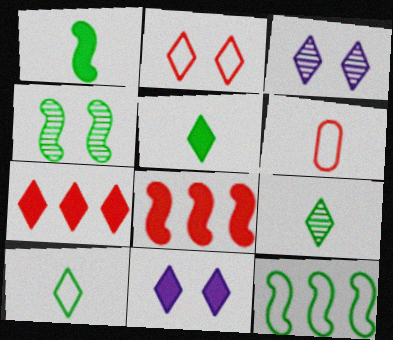[[1, 4, 12], 
[3, 7, 10], 
[5, 7, 11], 
[5, 9, 10]]